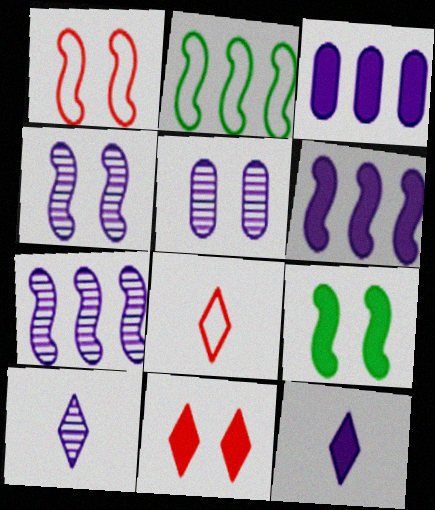[[1, 4, 9], 
[5, 7, 10]]